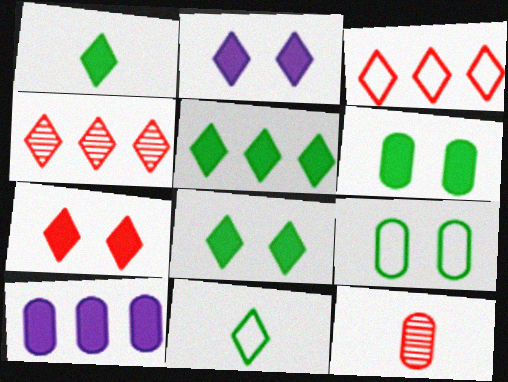[[1, 5, 8], 
[2, 4, 11], 
[2, 7, 8], 
[9, 10, 12]]